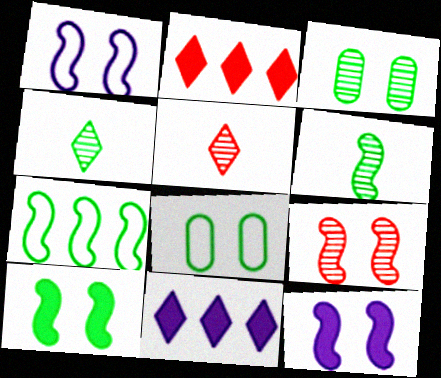[[1, 9, 10], 
[6, 7, 10]]